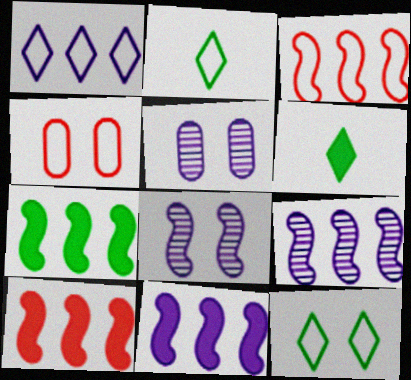[[2, 5, 10], 
[3, 5, 6], 
[3, 7, 9], 
[4, 6, 9], 
[7, 10, 11]]